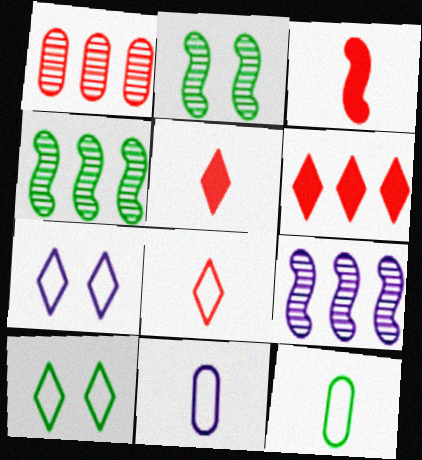[[2, 6, 11]]